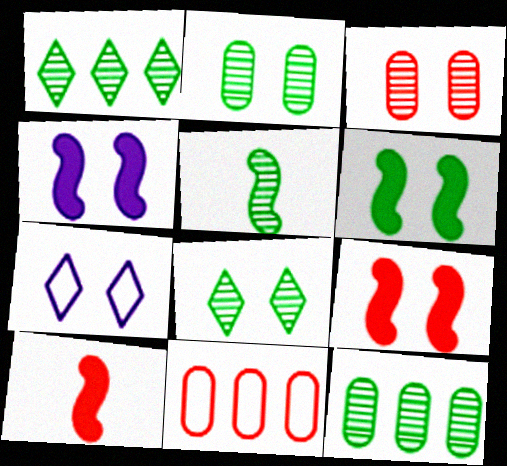[[1, 2, 5], 
[2, 7, 9], 
[3, 6, 7], 
[4, 6, 9], 
[5, 8, 12], 
[7, 10, 12]]